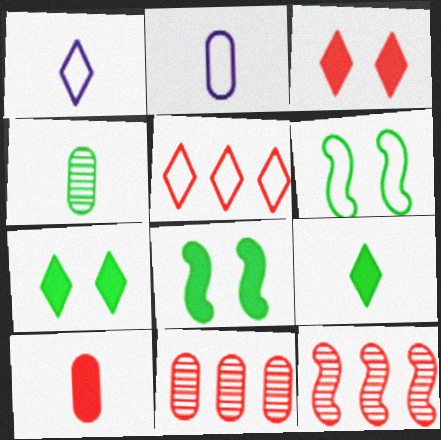[[1, 8, 11], 
[2, 4, 10], 
[2, 5, 6], 
[2, 7, 12]]